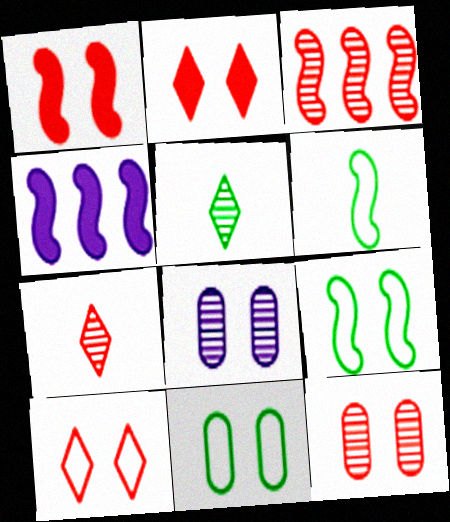[[1, 10, 12], 
[2, 8, 9], 
[3, 5, 8], 
[3, 7, 12], 
[4, 7, 11]]